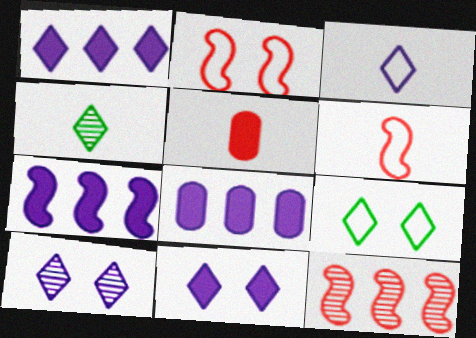[[1, 3, 10], 
[1, 7, 8], 
[2, 4, 8]]